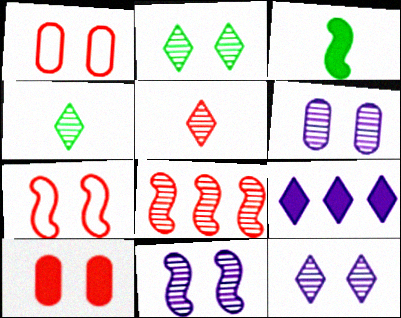[[3, 9, 10], 
[4, 6, 8], 
[6, 11, 12]]